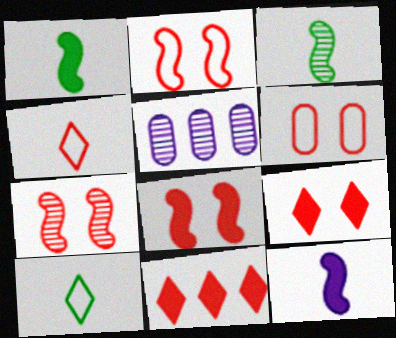[[2, 7, 8], 
[5, 8, 10], 
[6, 7, 9]]